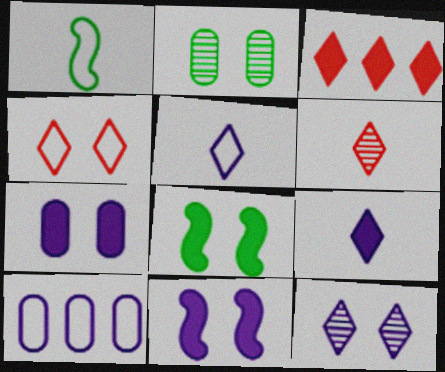[[1, 4, 10], 
[2, 4, 11], 
[3, 4, 6], 
[6, 8, 10]]